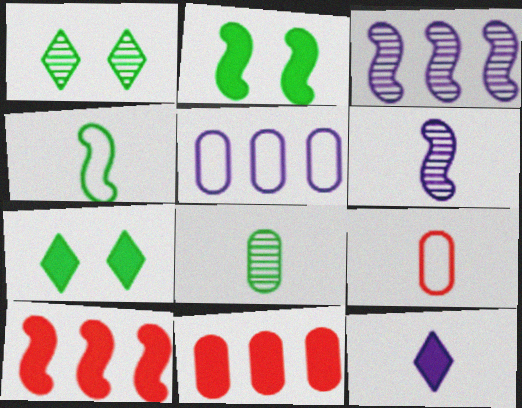[[2, 11, 12], 
[3, 7, 9]]